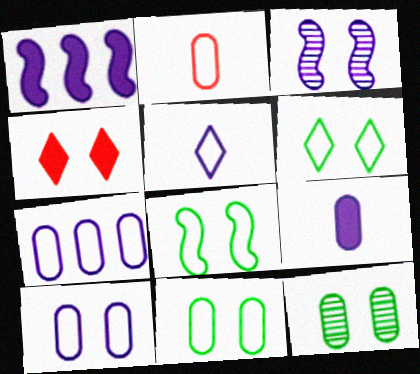[[2, 7, 11], 
[3, 4, 11], 
[6, 8, 11]]